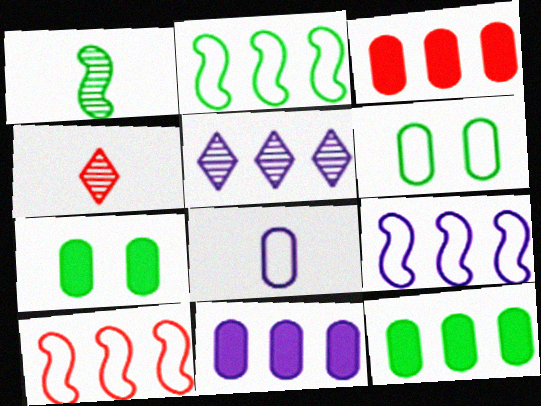[[2, 3, 5], 
[2, 9, 10], 
[3, 11, 12], 
[4, 7, 9], 
[5, 9, 11], 
[5, 10, 12]]